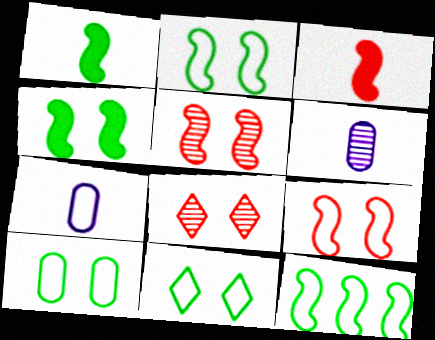[[2, 10, 11]]